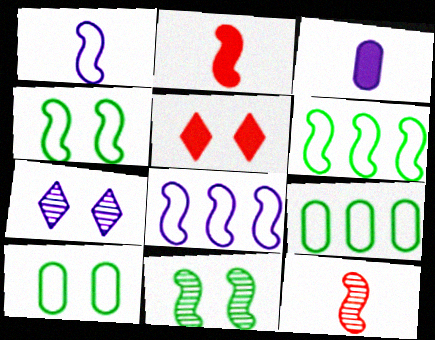[[2, 7, 9], 
[2, 8, 11], 
[3, 7, 8]]